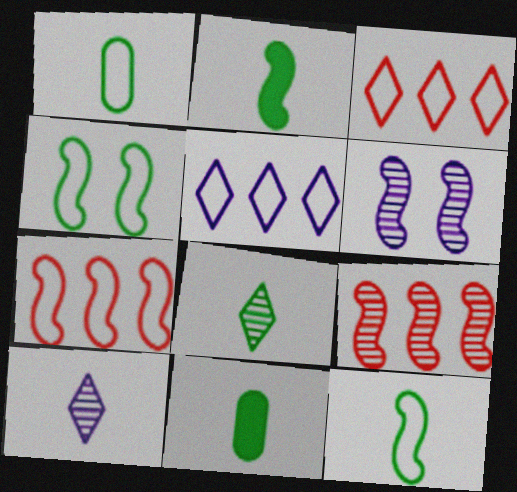[[1, 2, 8], 
[2, 6, 7], 
[3, 6, 11], 
[8, 11, 12]]